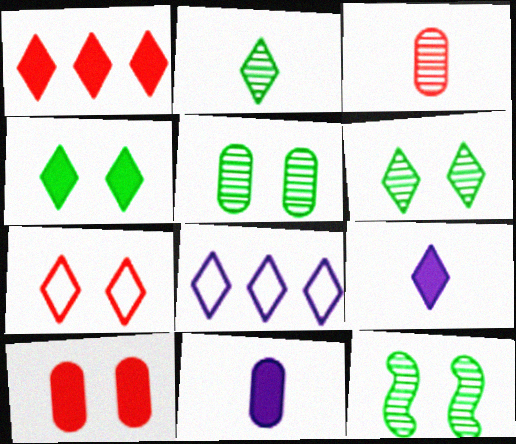[[1, 4, 9], 
[5, 6, 12]]